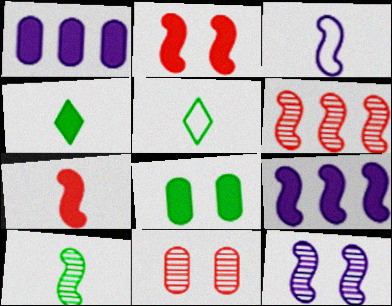[[1, 2, 4], 
[3, 7, 10], 
[3, 9, 12], 
[5, 9, 11], 
[6, 10, 12]]